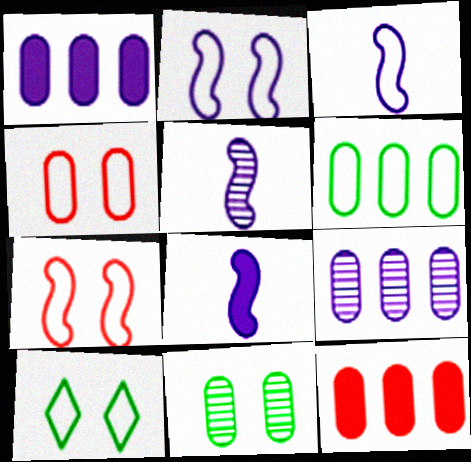[[2, 4, 10], 
[3, 5, 8], 
[5, 10, 12], 
[6, 9, 12]]